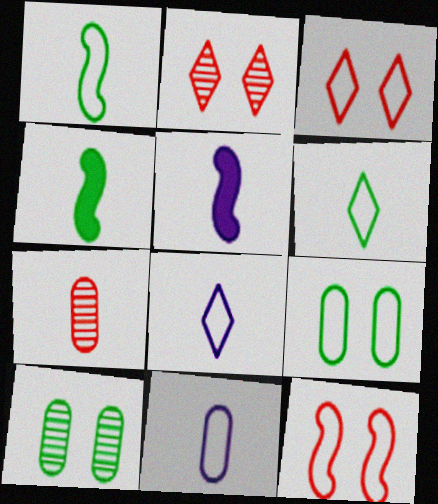[[4, 7, 8], 
[5, 6, 7]]